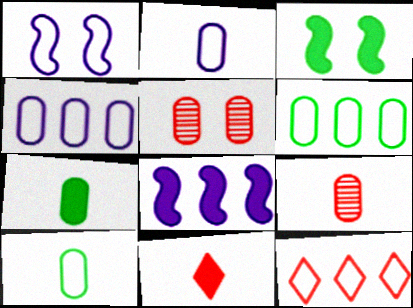[[1, 10, 12], 
[2, 7, 9], 
[4, 5, 7]]